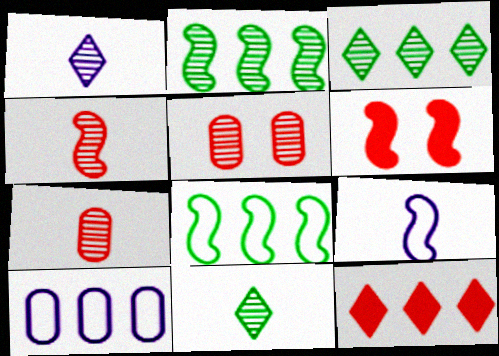[[1, 2, 5], 
[2, 6, 9], 
[2, 10, 12], 
[6, 10, 11]]